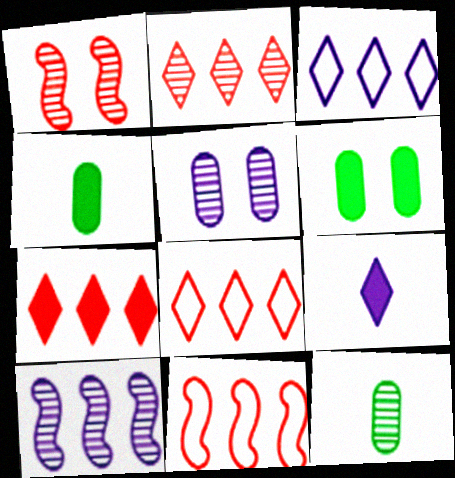[[1, 3, 4], 
[2, 7, 8]]